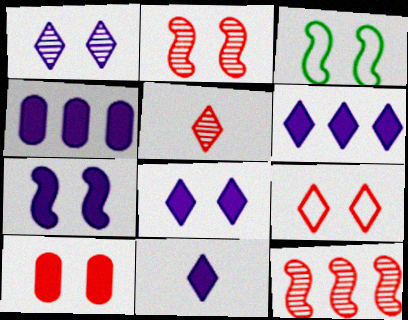[[1, 3, 10], 
[2, 3, 7], 
[2, 9, 10], 
[3, 4, 5], 
[4, 7, 11], 
[6, 8, 11]]